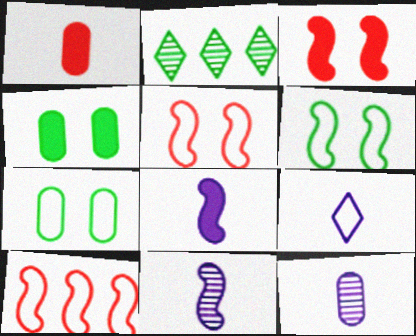[[7, 9, 10], 
[8, 9, 12]]